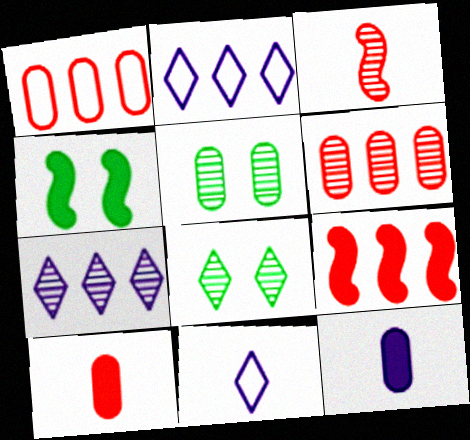[[1, 5, 12], 
[3, 5, 7], 
[4, 6, 11], 
[5, 9, 11]]